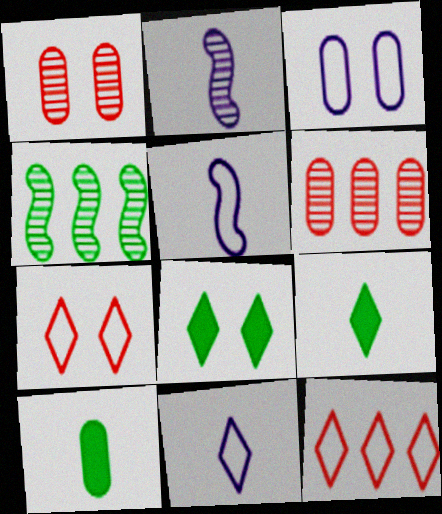[[3, 6, 10], 
[5, 6, 8]]